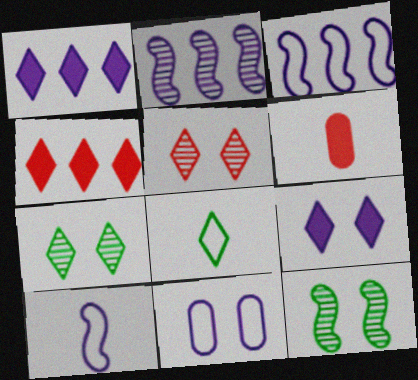[[1, 5, 8], 
[3, 6, 7]]